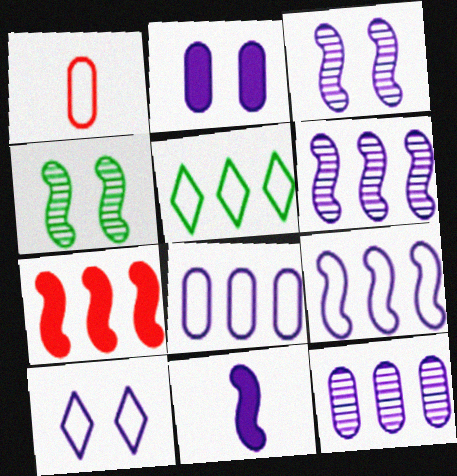[[2, 3, 10], 
[3, 9, 11], 
[5, 7, 12], 
[10, 11, 12]]